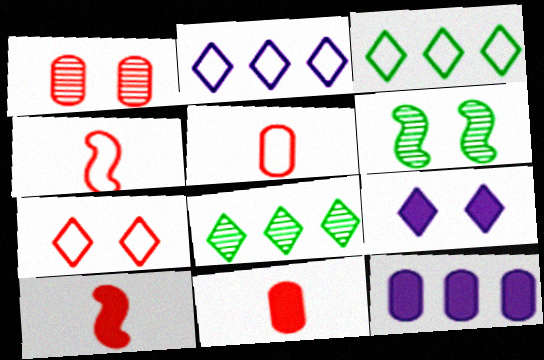[[2, 6, 11]]